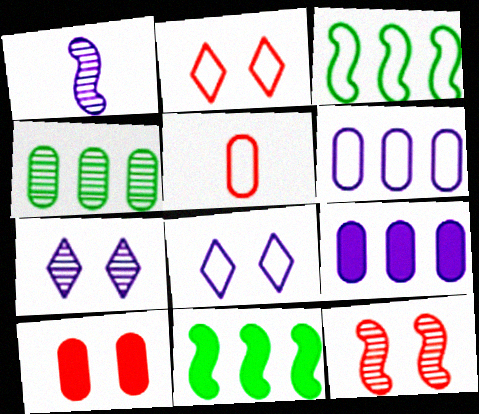[[1, 8, 9], 
[2, 10, 12], 
[3, 5, 8], 
[5, 7, 11]]